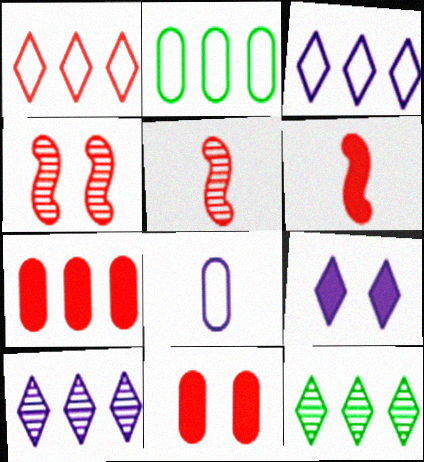[[1, 5, 11], 
[2, 5, 9]]